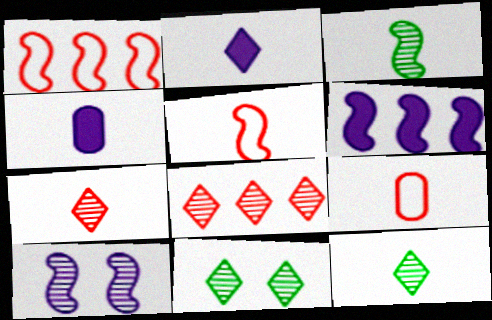[[1, 4, 11], 
[2, 3, 9], 
[4, 5, 12], 
[6, 9, 11]]